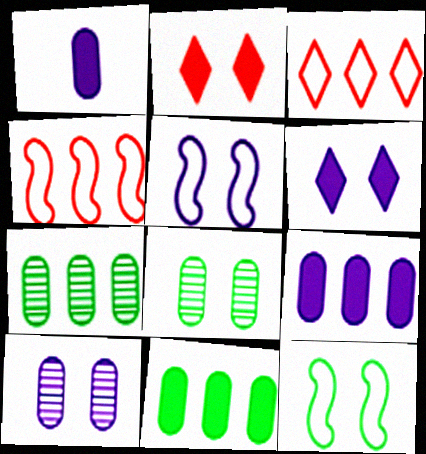[[2, 5, 8], 
[2, 10, 12], 
[5, 6, 10]]